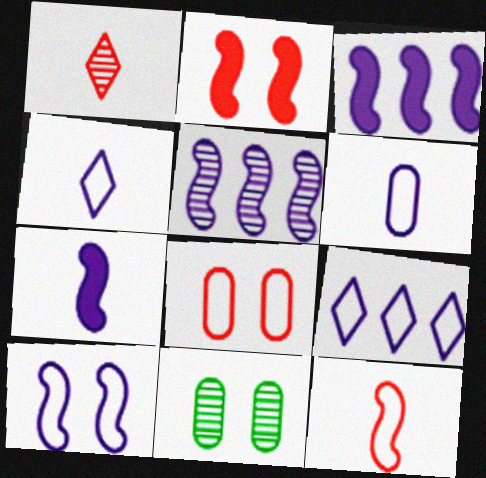[[1, 5, 11], 
[5, 7, 10], 
[6, 9, 10]]